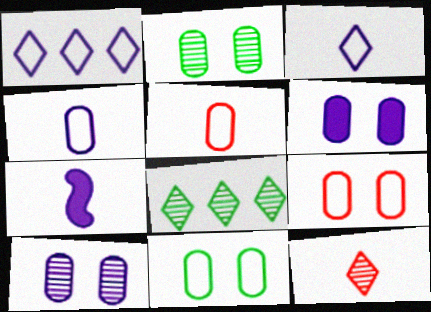[[1, 7, 10], 
[2, 6, 9], 
[7, 8, 9]]